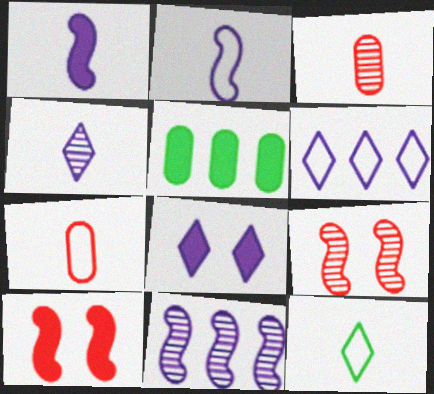[[1, 3, 12], 
[2, 7, 12], 
[4, 6, 8]]